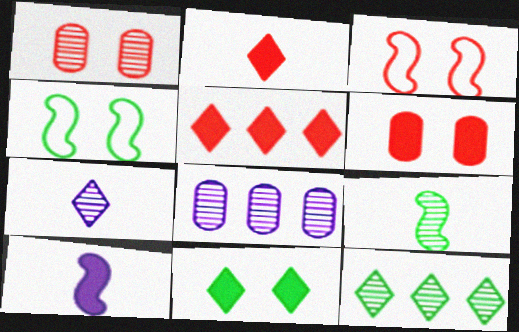[[2, 4, 8]]